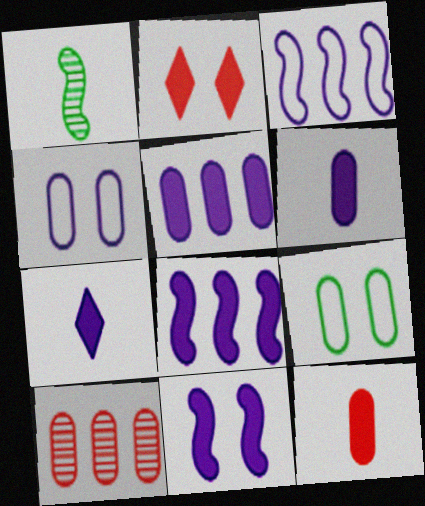[[5, 7, 11], 
[6, 9, 10]]